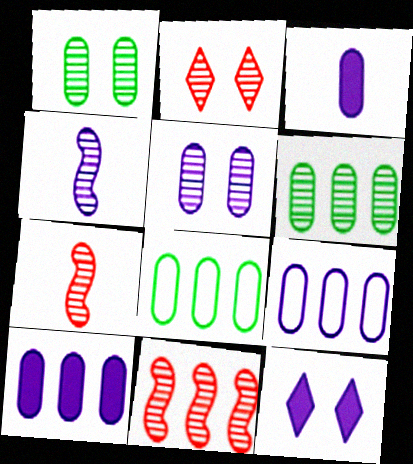[[2, 4, 6], 
[3, 5, 9], 
[4, 9, 12], 
[7, 8, 12]]